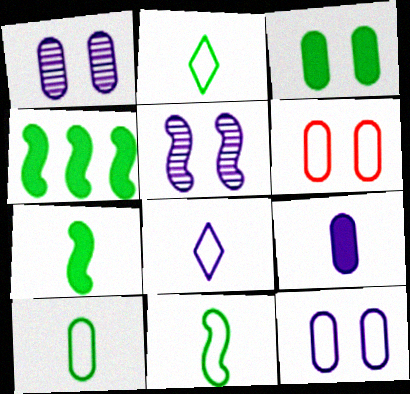[[1, 3, 6], 
[2, 10, 11]]